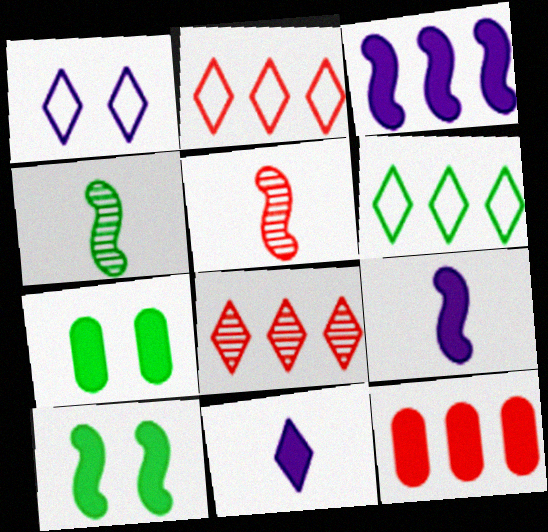[[1, 4, 12], 
[4, 6, 7], 
[10, 11, 12]]